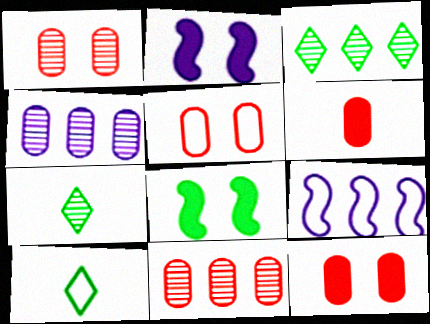[[1, 5, 12], 
[2, 10, 11], 
[5, 6, 11], 
[5, 9, 10], 
[7, 9, 12]]